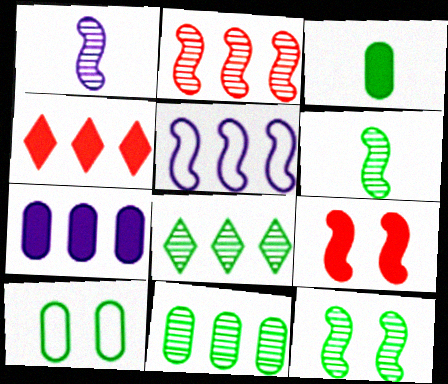[[1, 2, 12], 
[1, 4, 10], 
[3, 10, 11], 
[4, 5, 11], 
[5, 6, 9]]